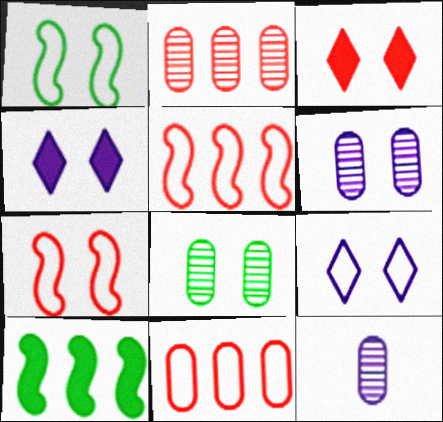[[1, 3, 6], 
[2, 8, 12], 
[4, 7, 8]]